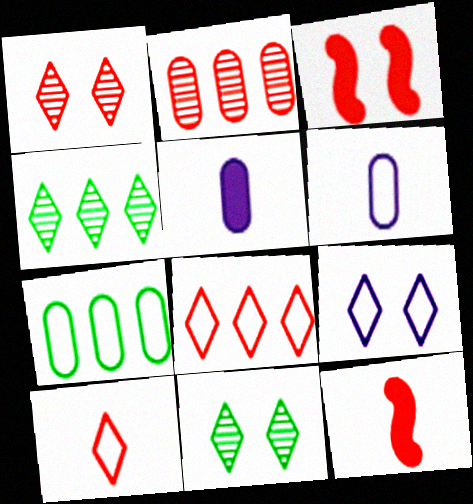[[2, 3, 10], 
[3, 4, 6]]